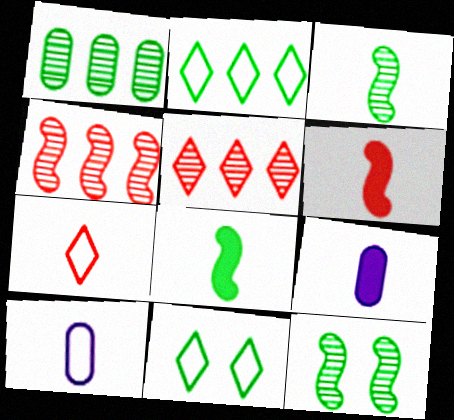[[1, 8, 11], 
[3, 7, 9], 
[4, 9, 11]]